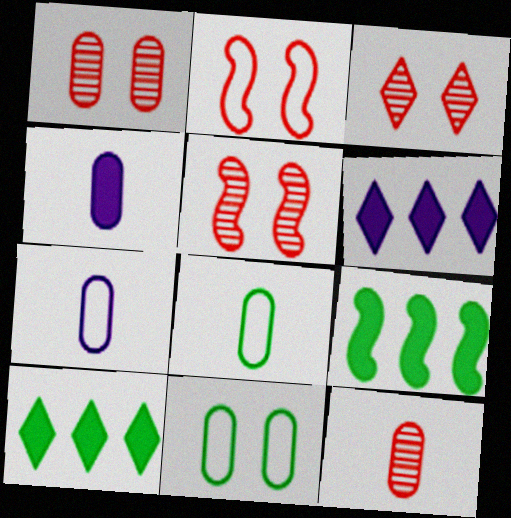[[1, 3, 5], 
[3, 7, 9], 
[4, 8, 12], 
[5, 6, 8], 
[5, 7, 10]]